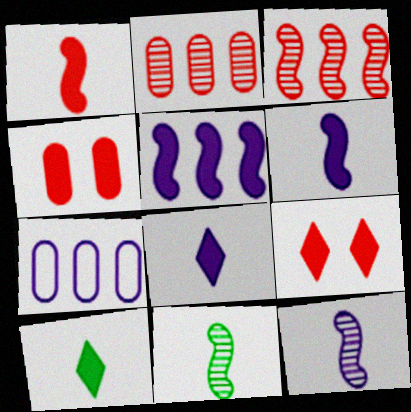[[4, 5, 10], 
[7, 9, 11]]